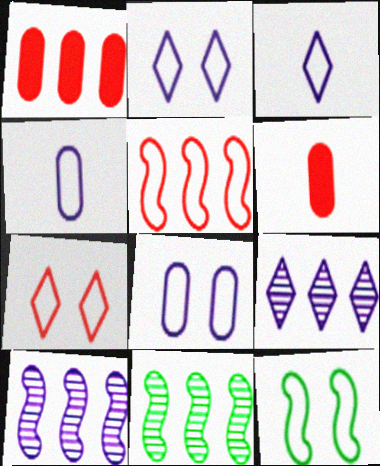[[2, 6, 11], 
[6, 9, 12], 
[7, 8, 12]]